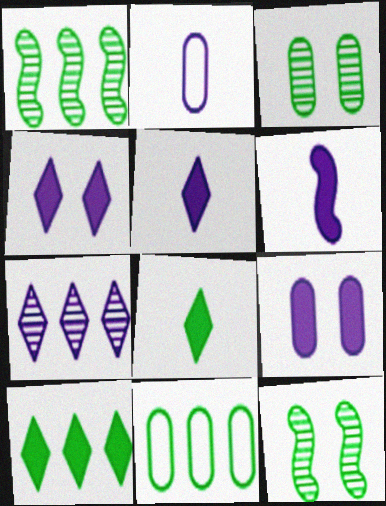[[1, 10, 11], 
[8, 11, 12]]